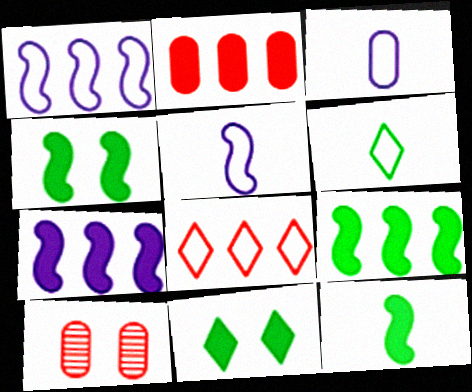[[4, 9, 12], 
[6, 7, 10]]